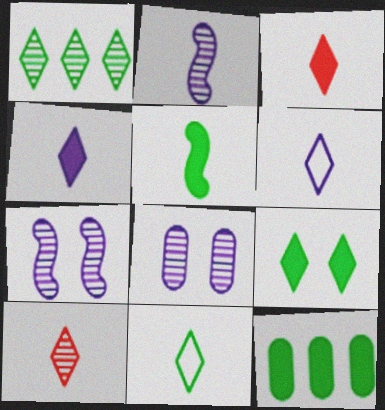[[1, 9, 11], 
[4, 10, 11], 
[5, 9, 12]]